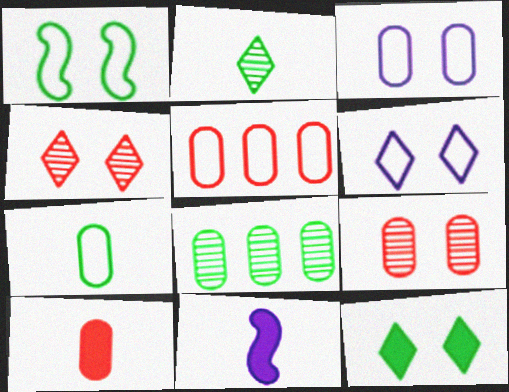[[3, 5, 7], 
[3, 8, 10], 
[4, 6, 12], 
[5, 9, 10]]